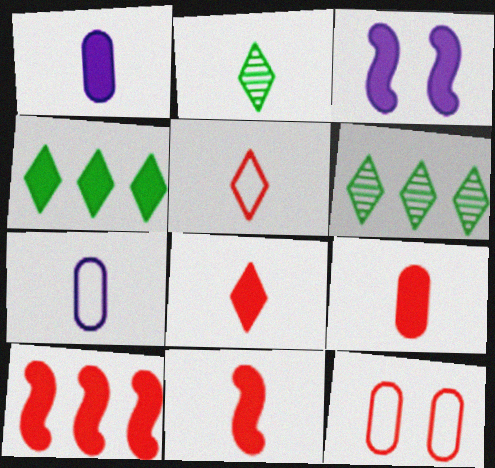[[2, 7, 11], 
[3, 4, 9], 
[8, 9, 11]]